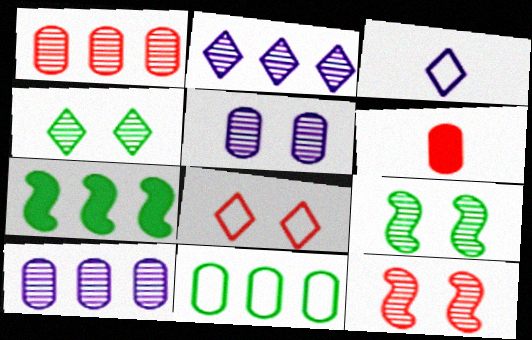[[4, 5, 12], 
[5, 6, 11]]